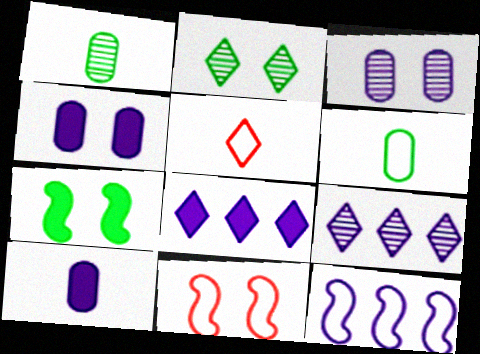[[1, 8, 11], 
[2, 4, 11], 
[2, 5, 8]]